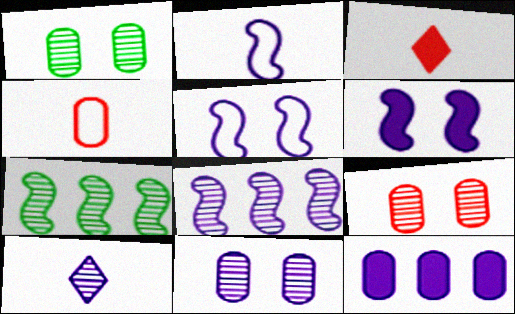[[1, 4, 12], 
[1, 9, 11], 
[2, 6, 8], 
[5, 10, 12], 
[7, 9, 10], 
[8, 10, 11]]